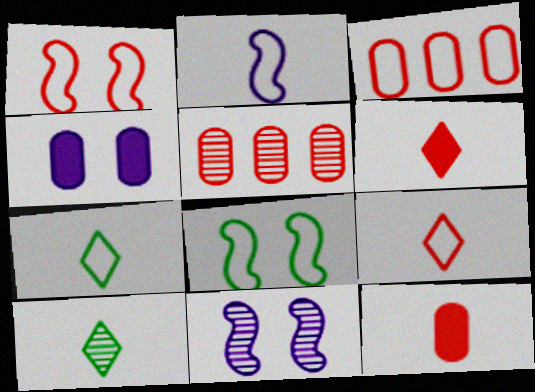[[1, 3, 9], 
[1, 5, 6], 
[2, 10, 12], 
[5, 10, 11]]